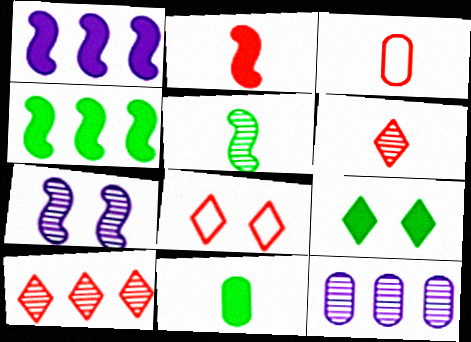[[2, 3, 6], 
[4, 9, 11]]